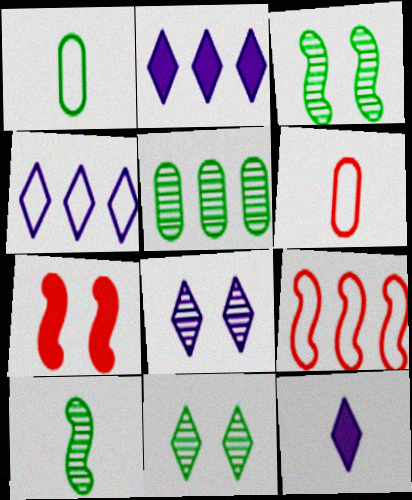[[2, 3, 6], 
[2, 5, 9], 
[4, 8, 12], 
[5, 10, 11], 
[6, 10, 12]]